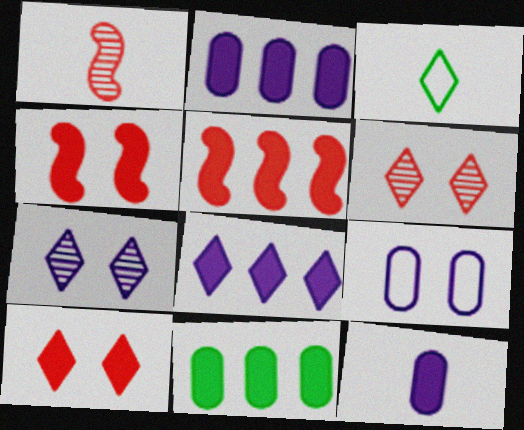[[1, 3, 12], 
[3, 6, 8], 
[5, 8, 11]]